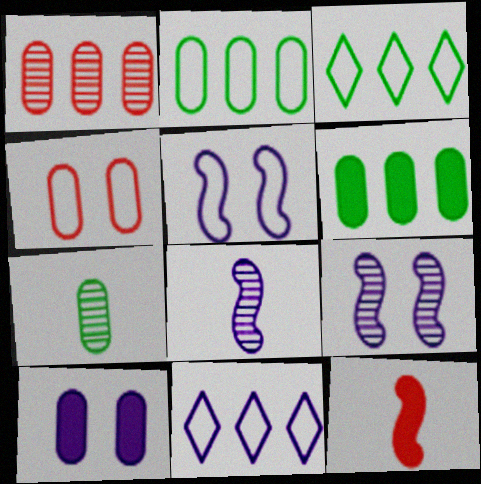[[8, 10, 11]]